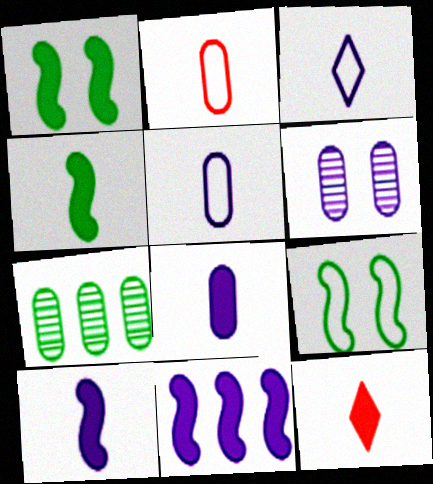[[3, 6, 11], 
[4, 8, 12]]